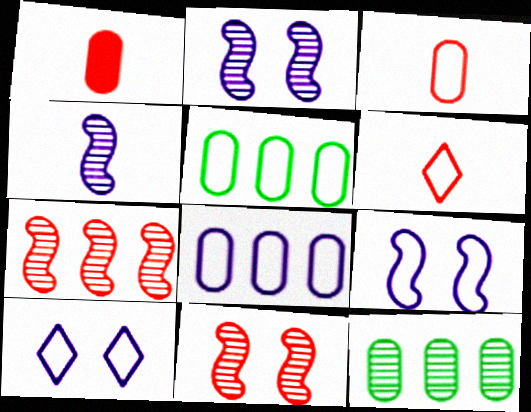[[5, 6, 9]]